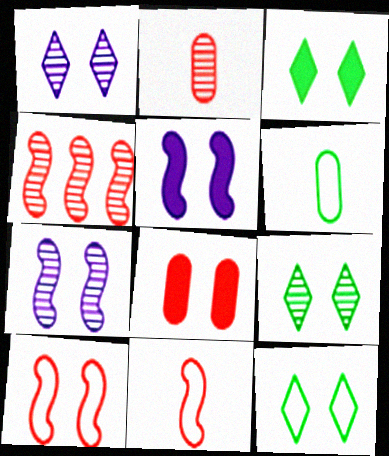[[3, 5, 8], 
[3, 9, 12], 
[7, 8, 12]]